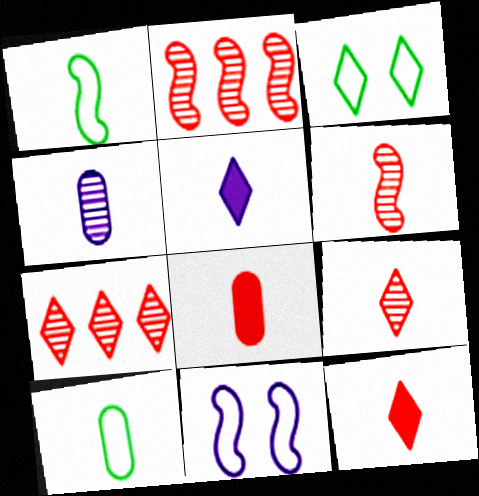[[1, 4, 12], 
[3, 5, 7], 
[4, 8, 10], 
[5, 6, 10]]